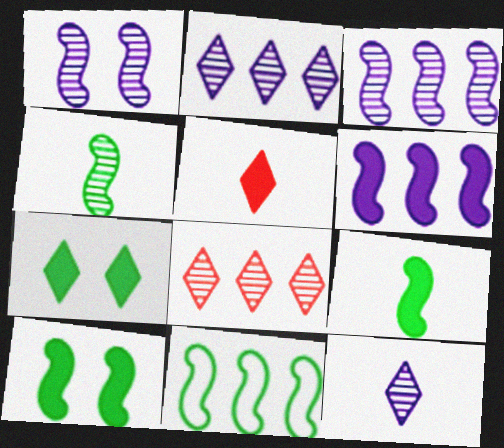[[4, 10, 11]]